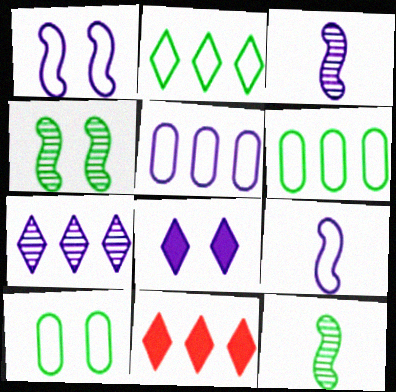[[2, 7, 11], 
[3, 5, 8], 
[3, 10, 11]]